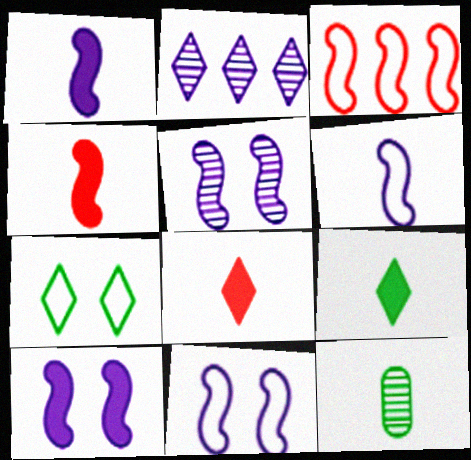[[2, 7, 8], 
[5, 10, 11], 
[6, 8, 12]]